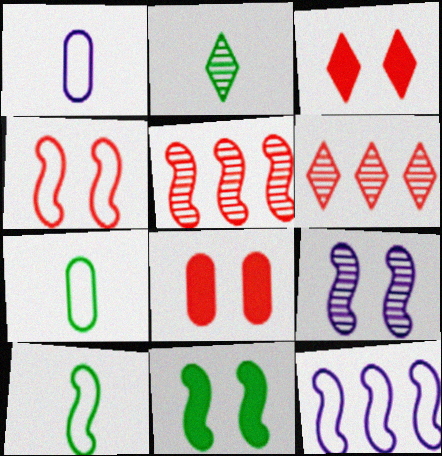[[1, 6, 11], 
[2, 8, 12], 
[4, 9, 11], 
[4, 10, 12]]